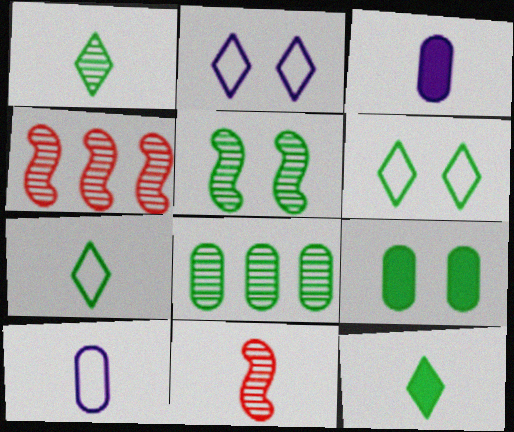[[1, 5, 8], 
[1, 7, 12], 
[3, 4, 6], 
[3, 7, 11], 
[5, 6, 9], 
[10, 11, 12]]